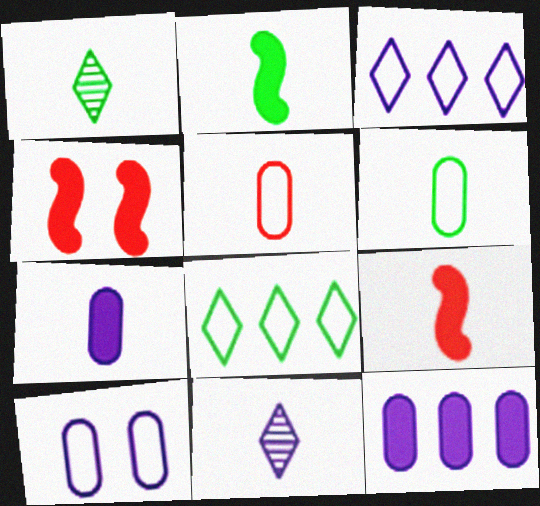[[1, 2, 6], 
[2, 5, 11], 
[6, 9, 11]]